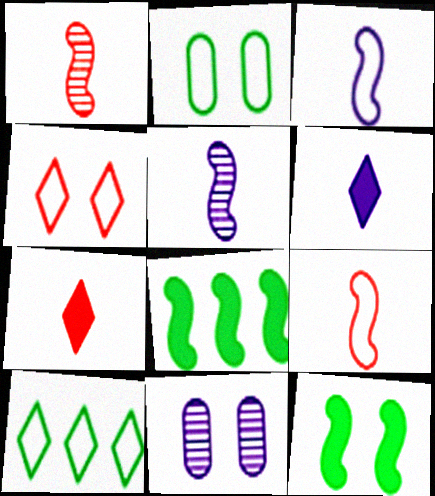[[4, 11, 12]]